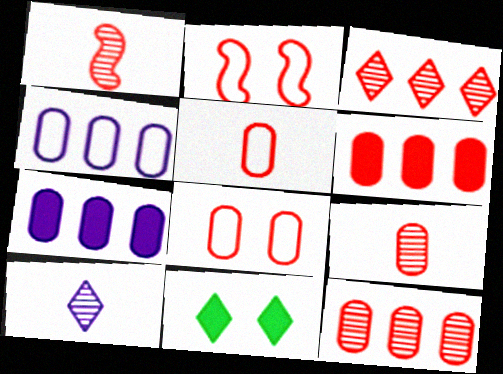[[1, 4, 11], 
[6, 8, 9]]